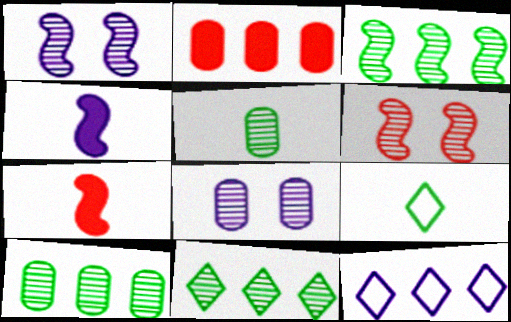[[1, 2, 9], 
[2, 3, 12], 
[3, 10, 11], 
[4, 8, 12]]